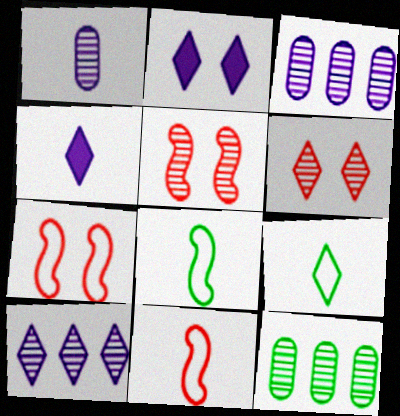[[2, 11, 12], 
[4, 7, 12]]